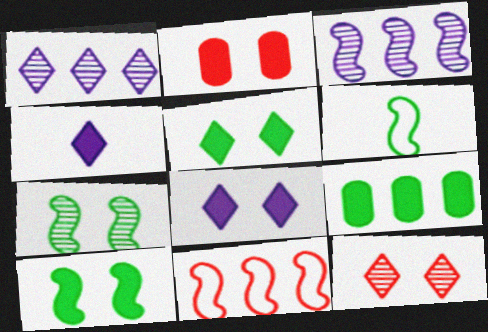[[1, 2, 6], 
[1, 9, 11], 
[2, 8, 10]]